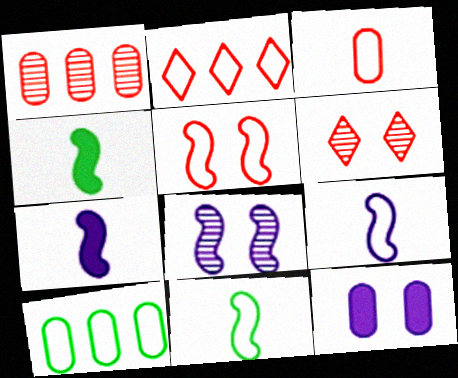[[2, 3, 5], 
[6, 7, 10]]